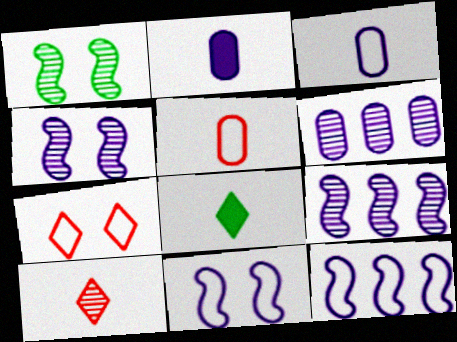[[1, 6, 10]]